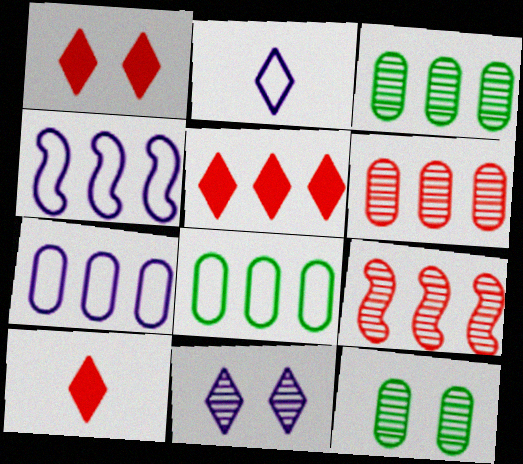[[1, 5, 10], 
[3, 4, 5], 
[4, 10, 12]]